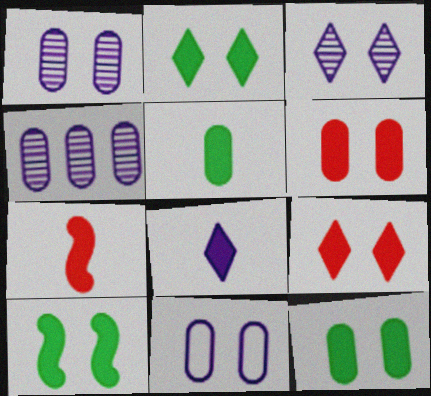[[2, 10, 12], 
[5, 7, 8]]